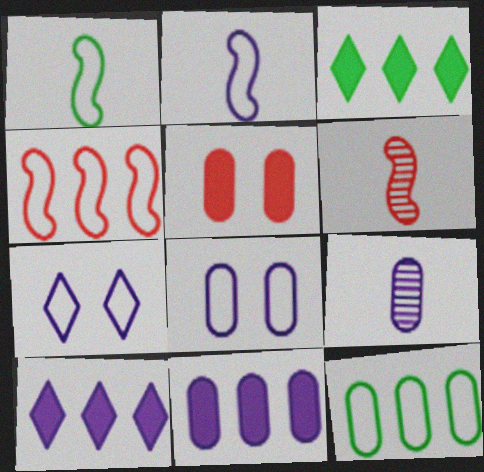[[3, 6, 8], 
[5, 9, 12], 
[8, 9, 11]]